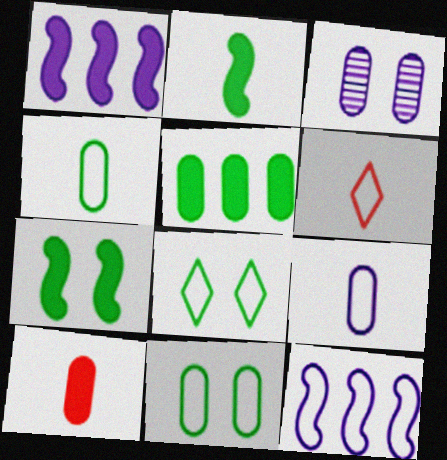[[6, 11, 12]]